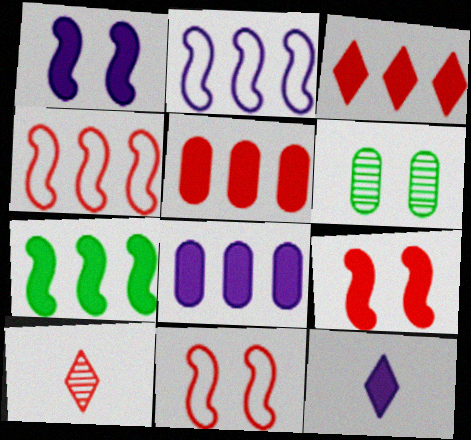[[1, 8, 12], 
[3, 7, 8], 
[4, 6, 12], 
[5, 10, 11]]